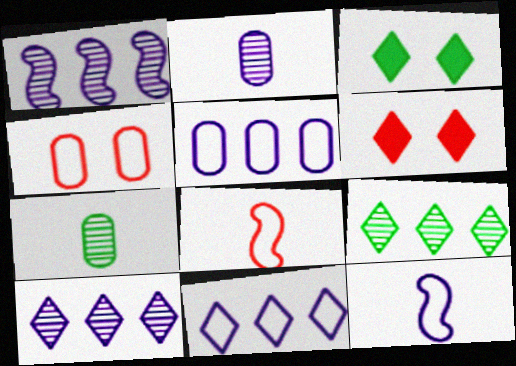[]